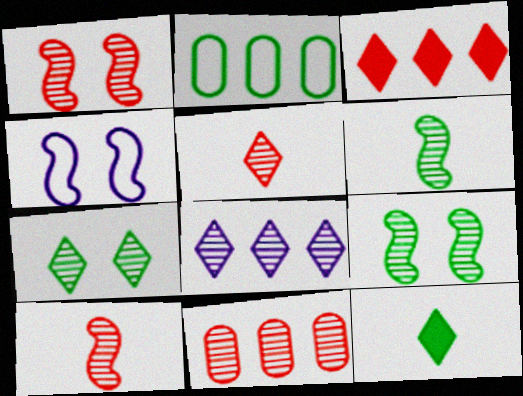[[1, 5, 11], 
[2, 9, 12], 
[4, 11, 12], 
[5, 7, 8]]